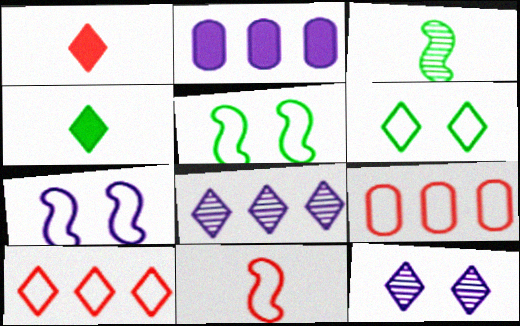[[1, 6, 8], 
[4, 10, 12]]